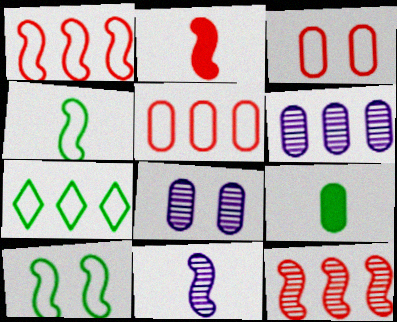[[2, 4, 11], 
[2, 7, 8], 
[3, 6, 9], 
[5, 8, 9]]